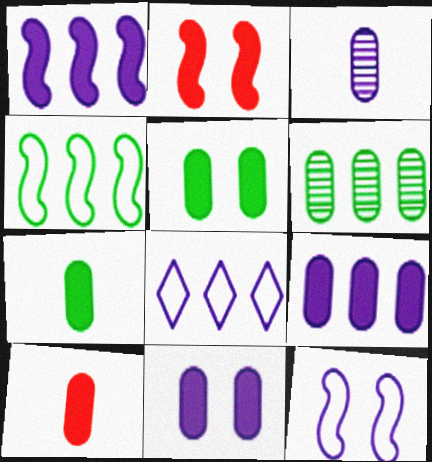[[5, 9, 10]]